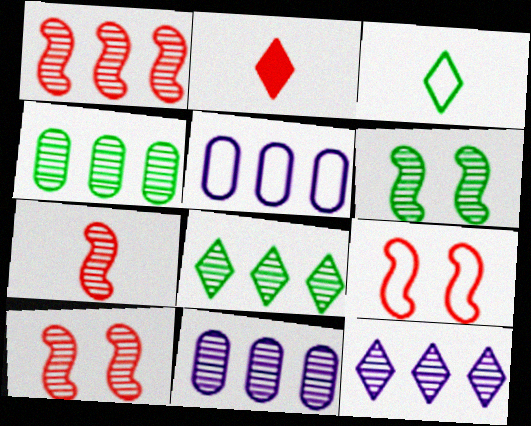[[1, 4, 12], 
[1, 7, 10], 
[1, 8, 11], 
[2, 5, 6], 
[3, 5, 9]]